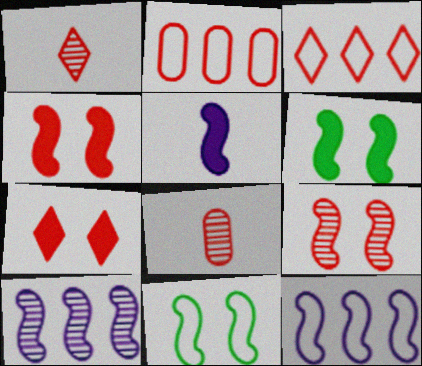[[1, 2, 4], 
[1, 3, 7], 
[3, 4, 8]]